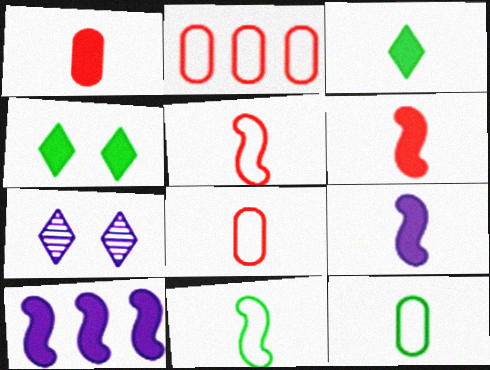[[1, 3, 9], 
[1, 4, 10]]